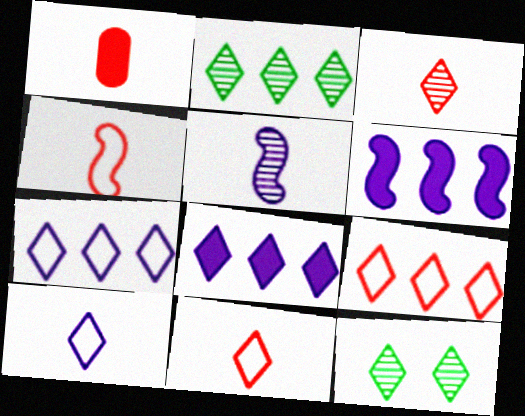[[1, 3, 4], 
[2, 8, 9], 
[8, 11, 12]]